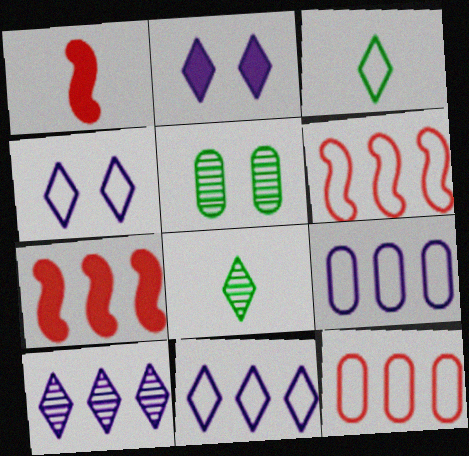[[1, 5, 11]]